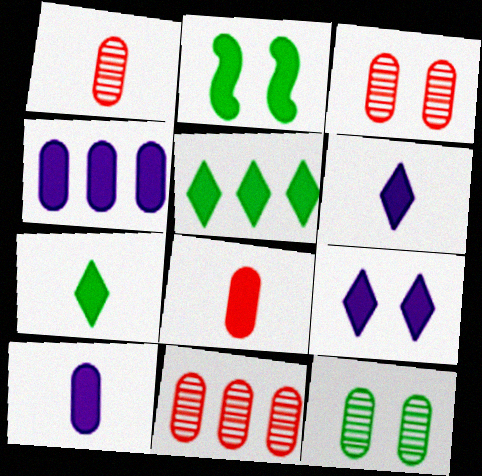[[1, 3, 11]]